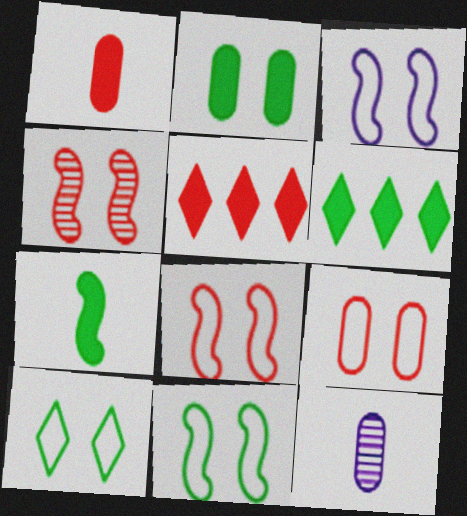[[2, 6, 7], 
[3, 8, 11], 
[3, 9, 10], 
[5, 11, 12], 
[6, 8, 12]]